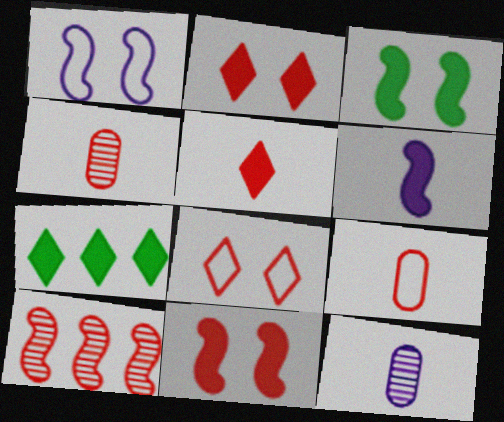[[1, 4, 7], 
[2, 9, 10]]